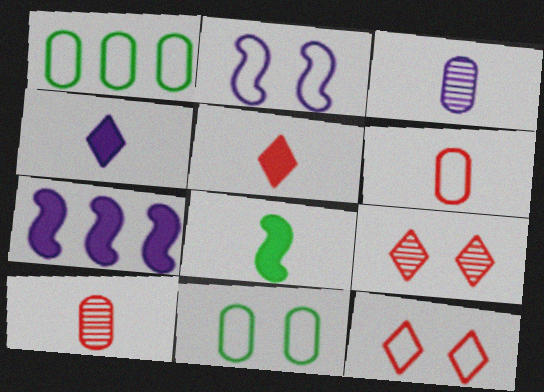[[2, 11, 12]]